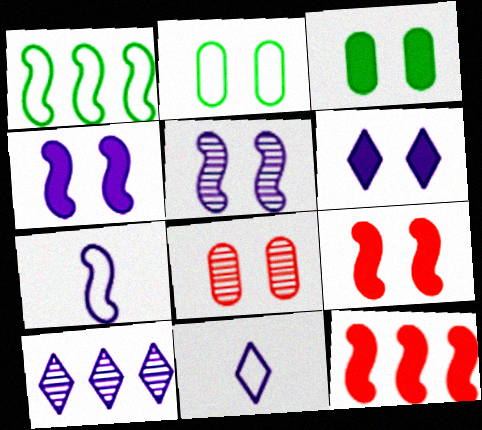[[3, 6, 9], 
[6, 10, 11]]